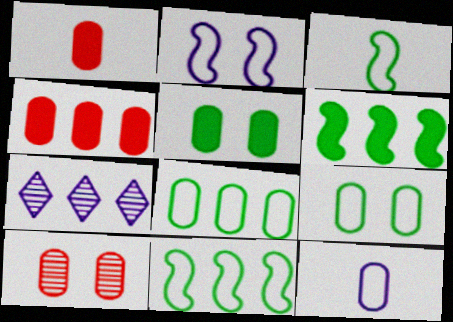[[4, 7, 11]]